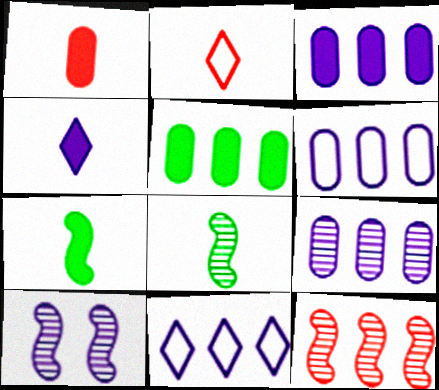[[1, 4, 7], 
[2, 5, 10], 
[3, 6, 9], 
[4, 6, 10], 
[5, 11, 12], 
[8, 10, 12]]